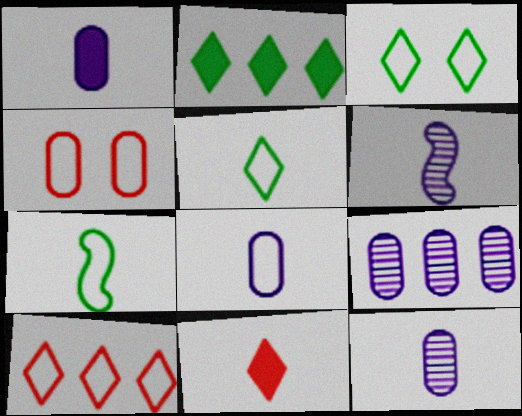[[1, 8, 12], 
[2, 4, 6], 
[7, 11, 12]]